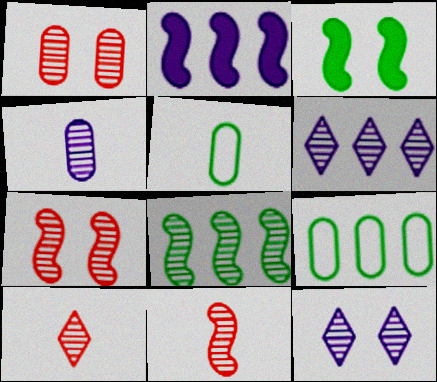[]